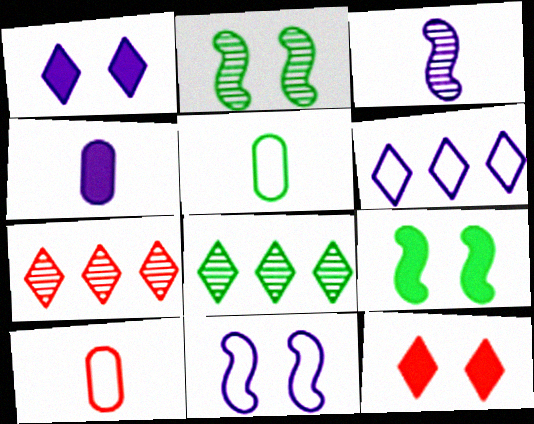[[5, 8, 9]]